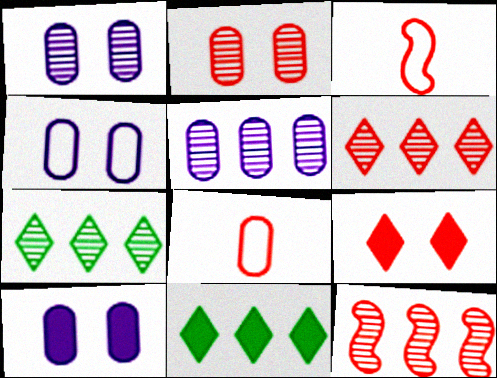[[1, 3, 11], 
[1, 4, 10], 
[3, 7, 10], 
[5, 7, 12], 
[8, 9, 12]]